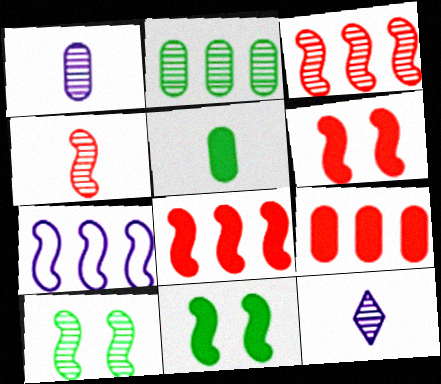[[4, 7, 11]]